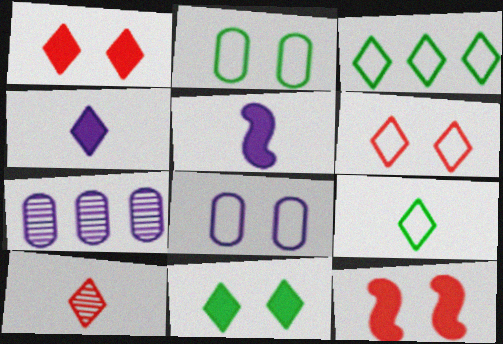[[4, 9, 10], 
[7, 9, 12]]